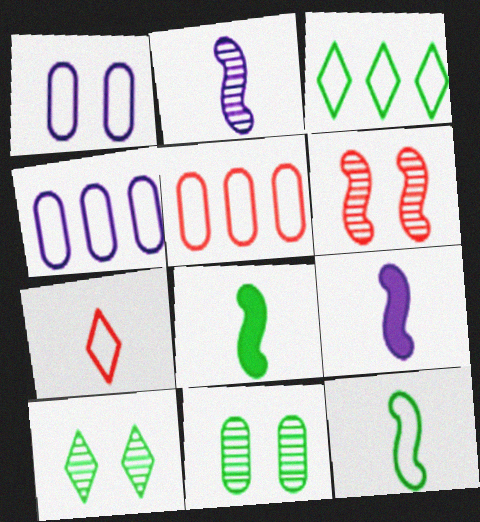[[3, 8, 11], 
[5, 9, 10]]